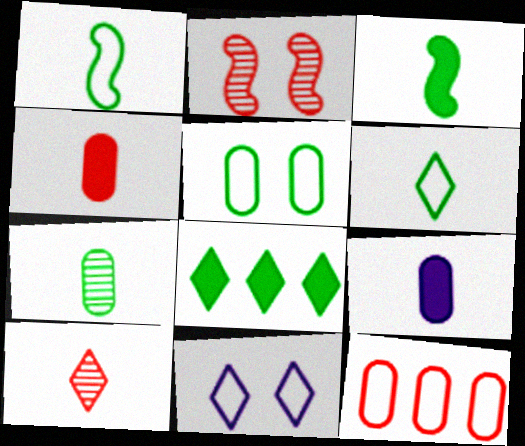[[1, 9, 10], 
[1, 11, 12], 
[3, 6, 7], 
[8, 10, 11]]